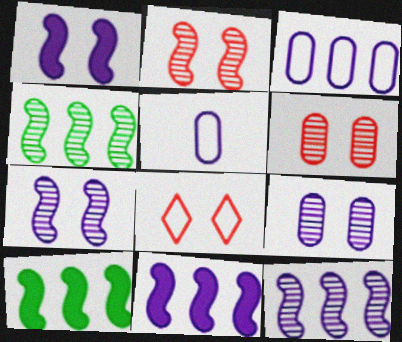[]